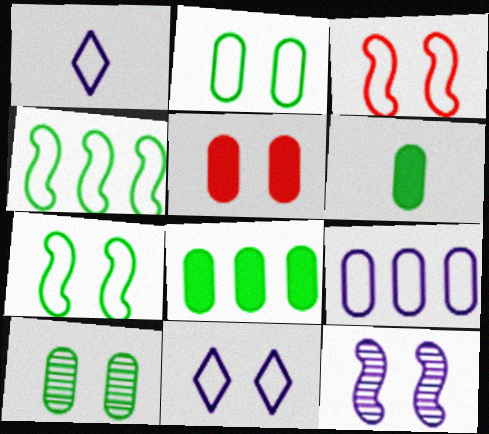[[2, 3, 11]]